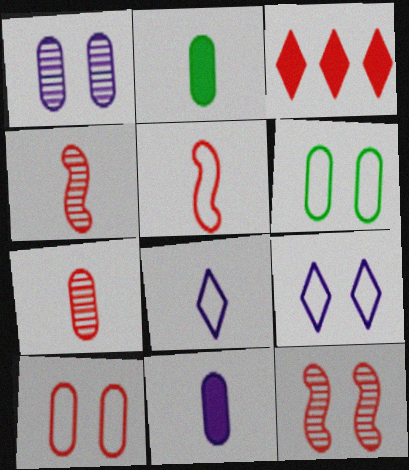[[2, 4, 8], 
[3, 4, 10]]